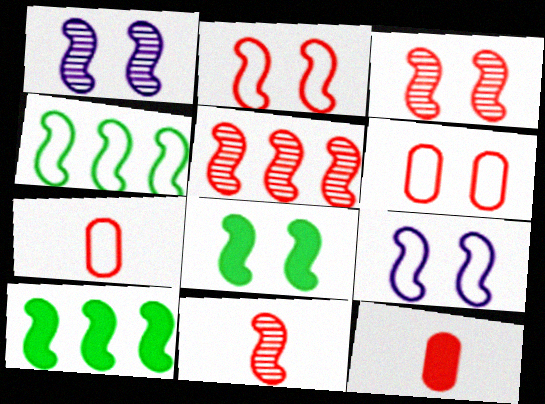[[1, 2, 8], 
[3, 5, 11], 
[3, 8, 9], 
[9, 10, 11]]